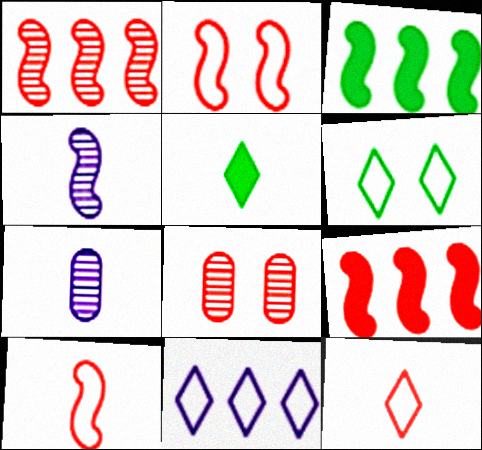[[2, 3, 4], 
[5, 7, 10], 
[6, 7, 9], 
[6, 11, 12], 
[8, 9, 12]]